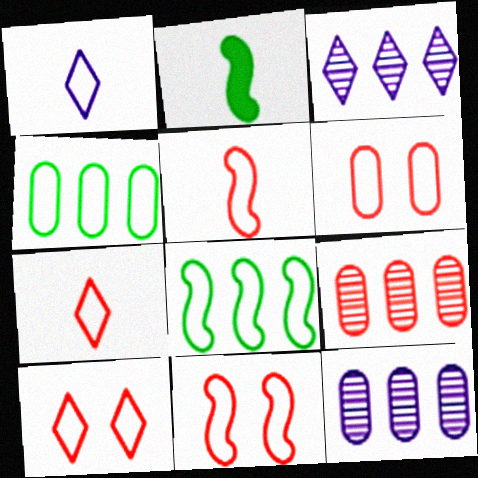[[1, 4, 11], 
[1, 6, 8], 
[2, 3, 6], 
[2, 10, 12], 
[6, 10, 11]]